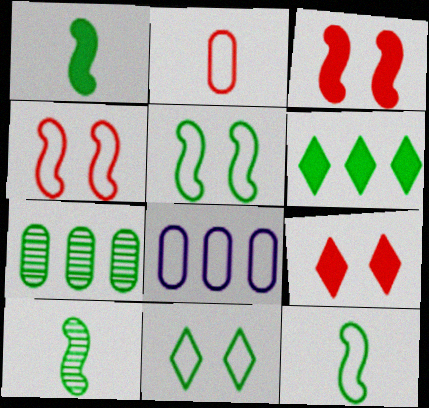[[1, 7, 11], 
[1, 10, 12], 
[8, 9, 10]]